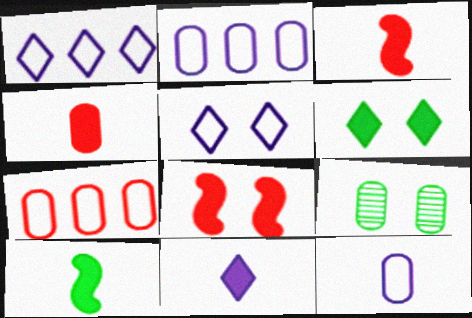[[1, 3, 9], 
[2, 4, 9], 
[4, 10, 11], 
[5, 8, 9]]